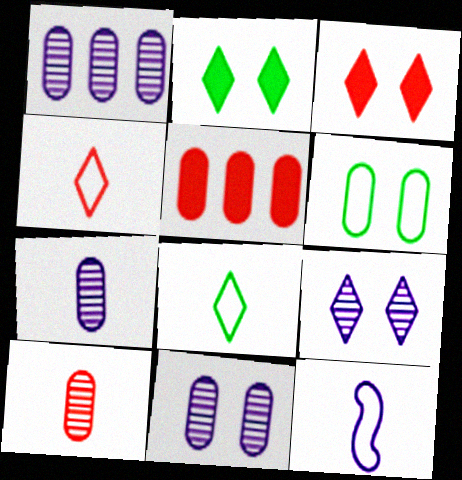[[1, 7, 11], 
[5, 6, 7]]